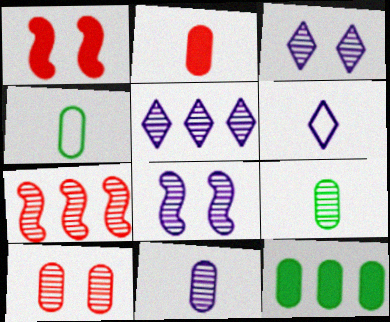[[1, 4, 5], 
[2, 4, 11], 
[3, 7, 9], 
[5, 8, 11]]